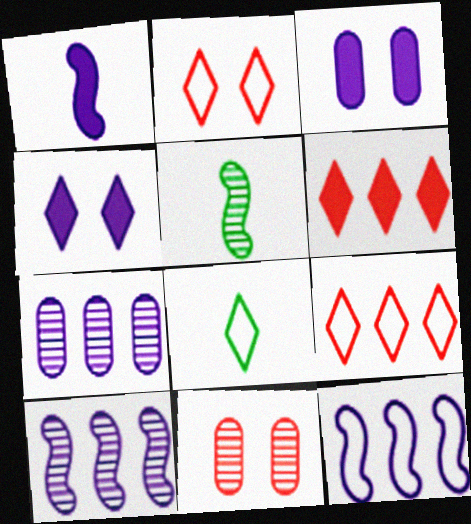[[3, 5, 9]]